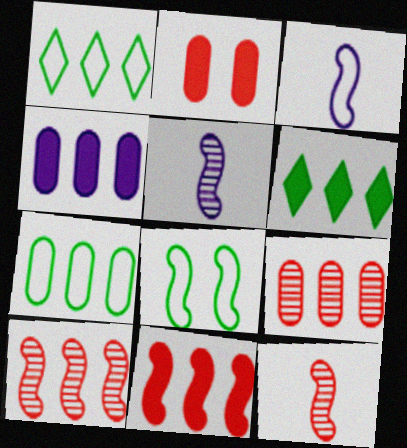[[1, 2, 5], 
[1, 4, 10], 
[4, 6, 11], 
[4, 7, 9], 
[5, 8, 11]]